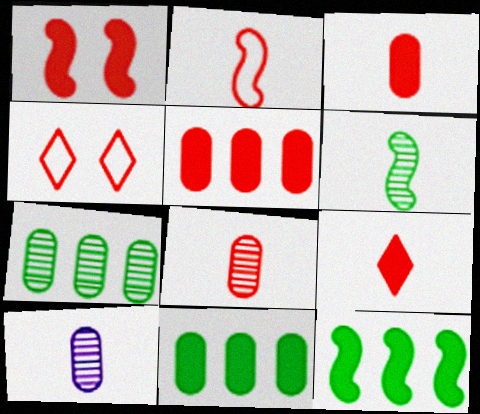[[1, 5, 9], 
[2, 8, 9], 
[4, 10, 12]]